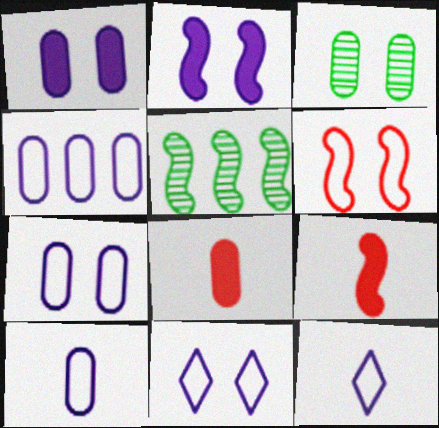[[3, 4, 8], 
[4, 7, 10], 
[5, 8, 11]]